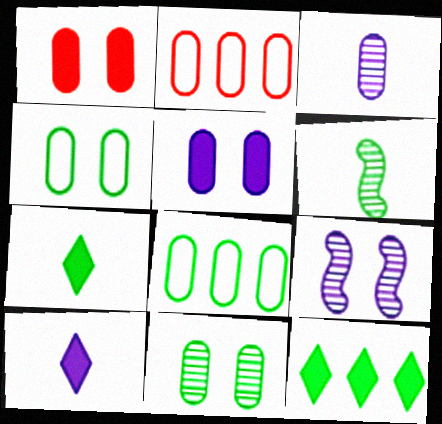[[1, 3, 8], 
[2, 7, 9], 
[4, 6, 12]]